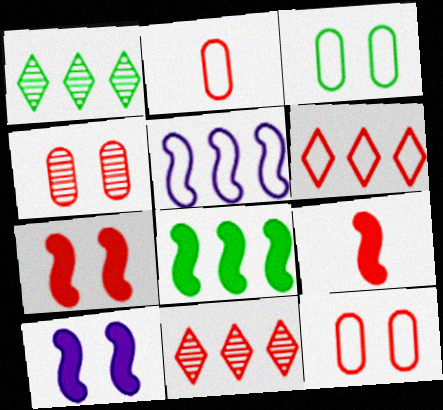[[1, 2, 10], 
[2, 7, 11], 
[4, 6, 9], 
[8, 9, 10], 
[9, 11, 12]]